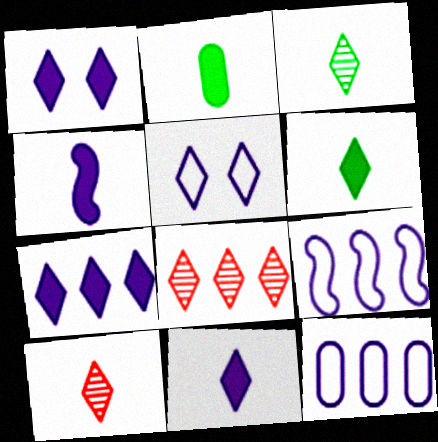[[1, 7, 11], 
[5, 6, 8]]